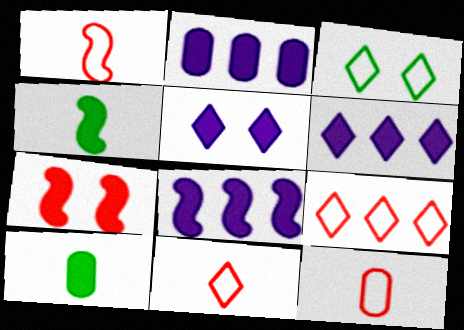[[1, 11, 12], 
[2, 6, 8], 
[4, 7, 8], 
[6, 7, 10]]